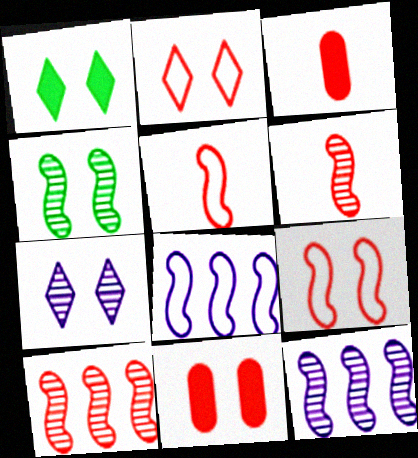[[1, 2, 7], 
[2, 3, 10], 
[4, 6, 12]]